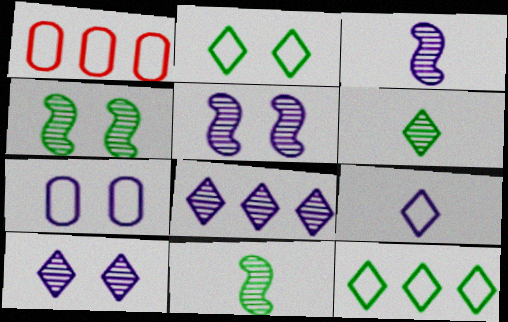[]